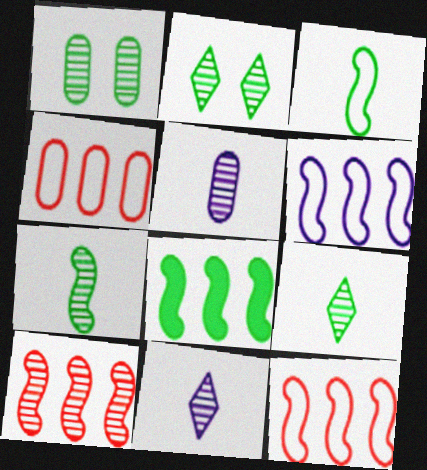[[1, 10, 11], 
[2, 5, 10], 
[6, 8, 10]]